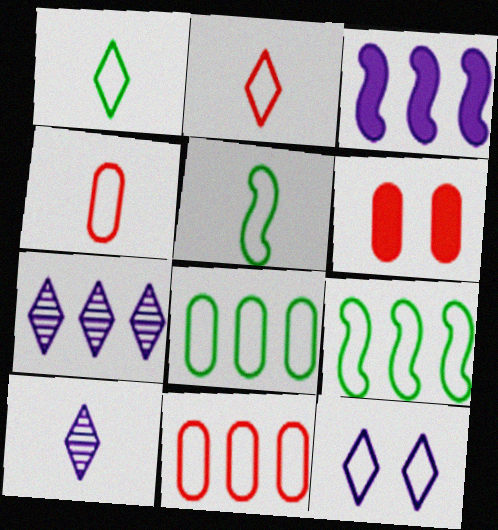[[4, 9, 12], 
[5, 6, 7], 
[5, 11, 12], 
[6, 9, 10]]